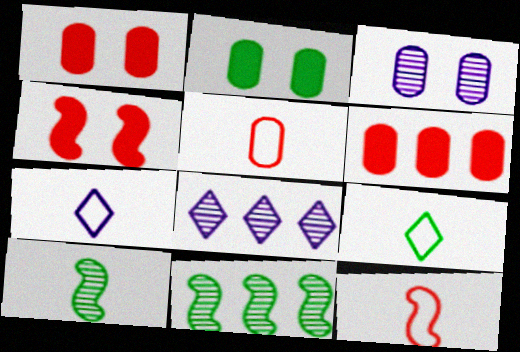[[1, 7, 11], 
[2, 8, 12], 
[2, 9, 11]]